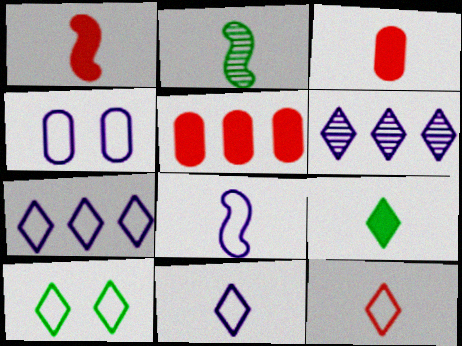[[1, 2, 8], 
[2, 3, 11], 
[4, 7, 8], 
[7, 10, 12]]